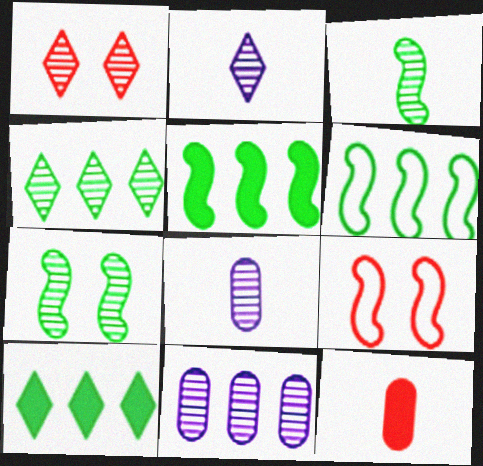[[1, 2, 4], 
[1, 3, 11], 
[8, 9, 10]]